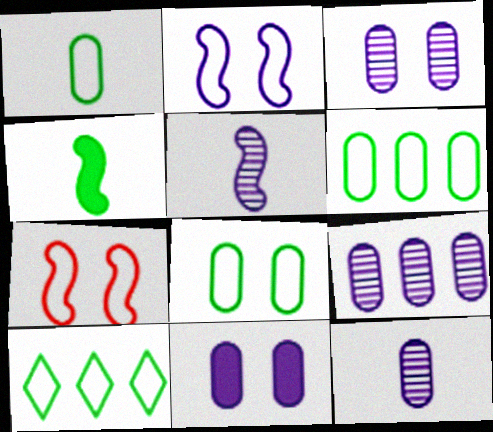[[1, 6, 8], 
[3, 9, 12]]